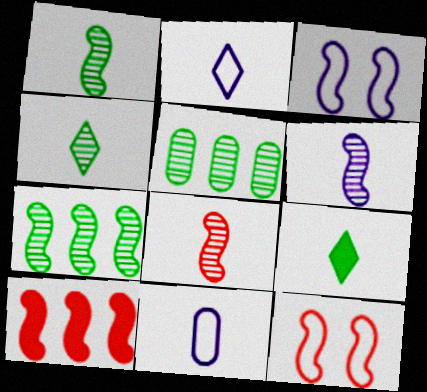[[1, 3, 10], 
[1, 6, 8], 
[8, 9, 11], 
[8, 10, 12]]